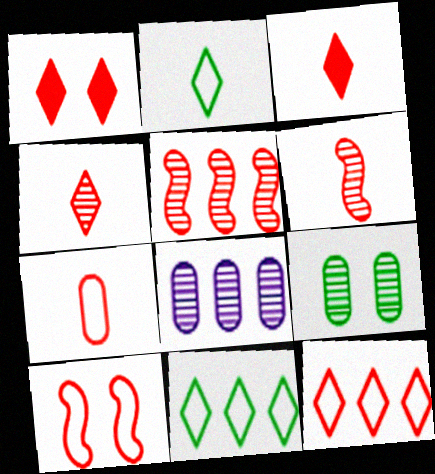[[1, 4, 12], 
[1, 5, 7], 
[3, 6, 7], 
[7, 10, 12]]